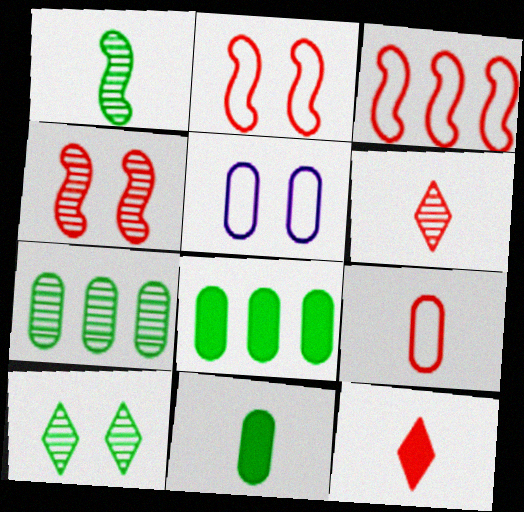[[1, 7, 10]]